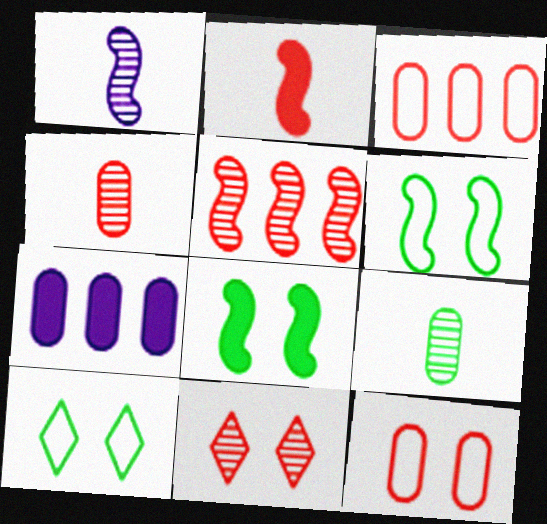[[2, 3, 11], 
[4, 5, 11], 
[7, 9, 12]]